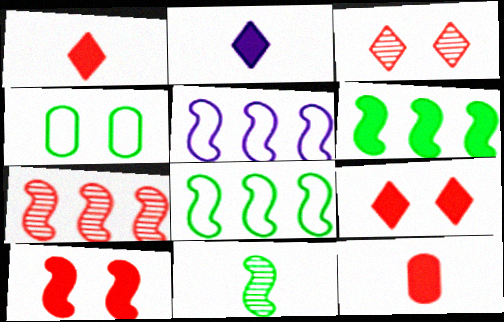[[2, 4, 7], 
[5, 6, 7], 
[5, 10, 11]]